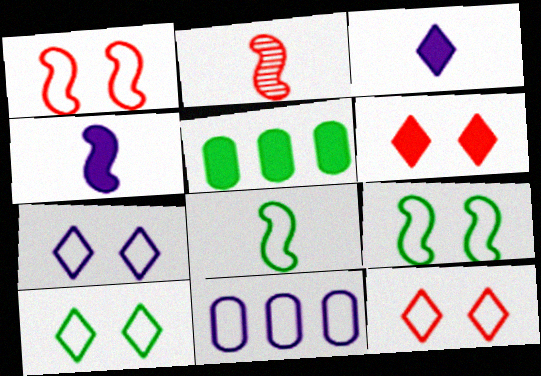[[2, 4, 8], 
[2, 5, 7], 
[4, 5, 6], 
[7, 10, 12], 
[8, 11, 12]]